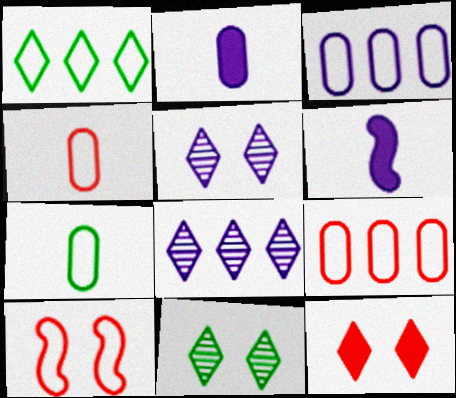[[3, 5, 6], 
[6, 9, 11]]